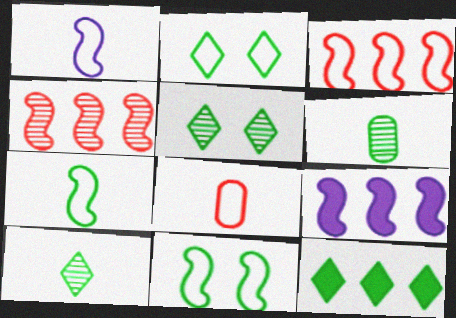[[1, 3, 11], 
[2, 10, 12], 
[5, 8, 9], 
[6, 11, 12]]